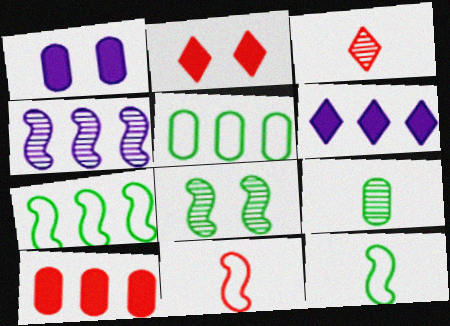[[1, 3, 7]]